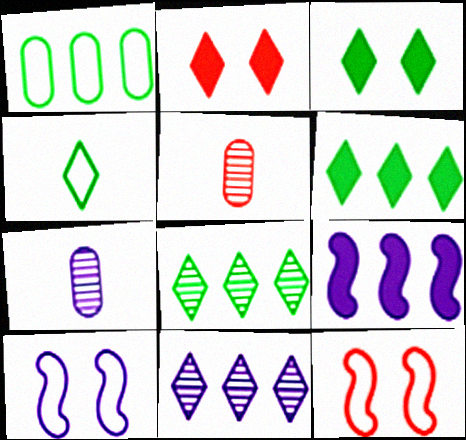[[2, 4, 11], 
[3, 4, 8], 
[5, 6, 10], 
[6, 7, 12]]